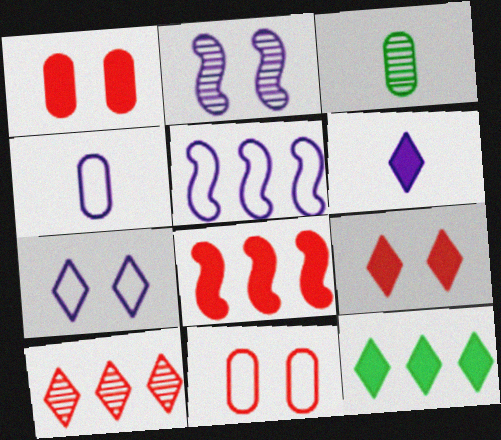[[2, 3, 10], 
[3, 5, 9], 
[3, 7, 8], 
[4, 5, 7], 
[6, 9, 12]]